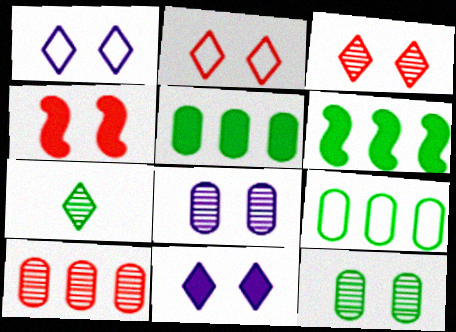[[1, 4, 12]]